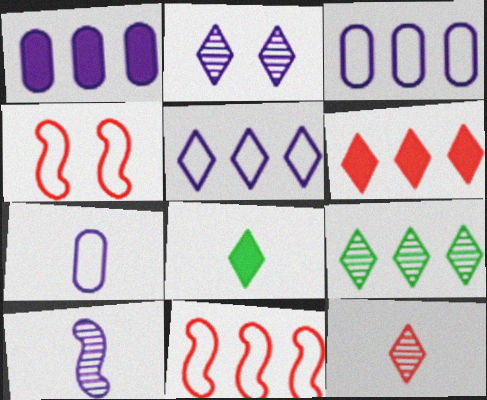[[1, 9, 11], 
[2, 9, 12], 
[5, 6, 9]]